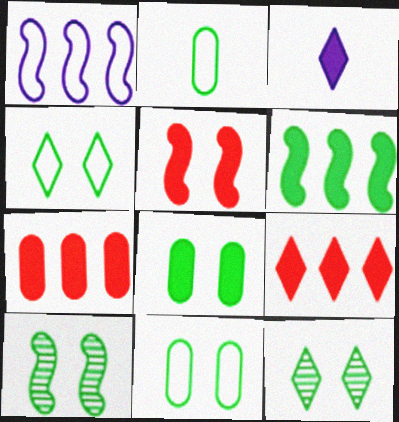[[2, 6, 12], 
[4, 8, 10]]